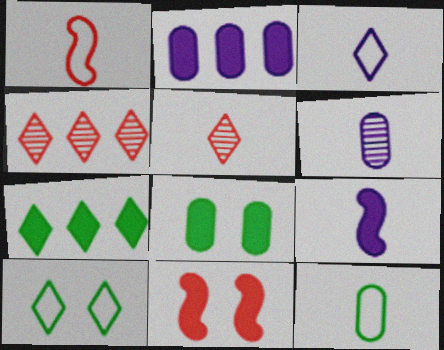[[1, 3, 12], 
[3, 6, 9], 
[5, 9, 12]]